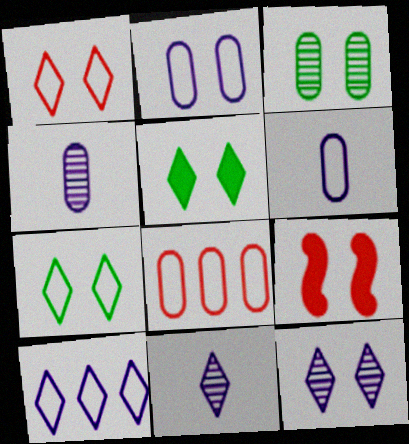[[1, 5, 12]]